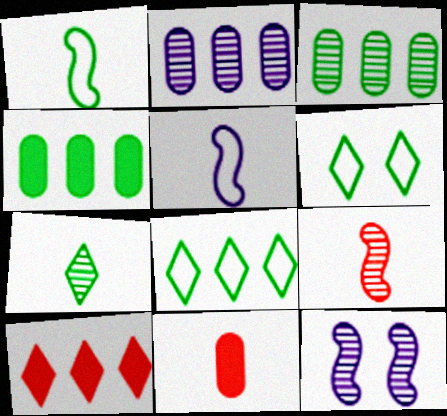[[5, 7, 11], 
[8, 11, 12]]